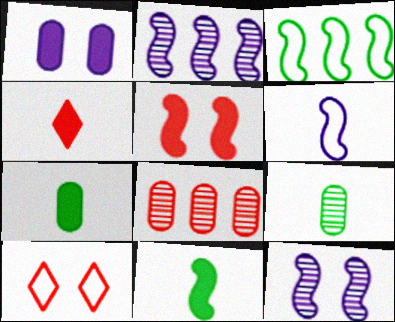[[2, 7, 10], 
[4, 6, 9]]